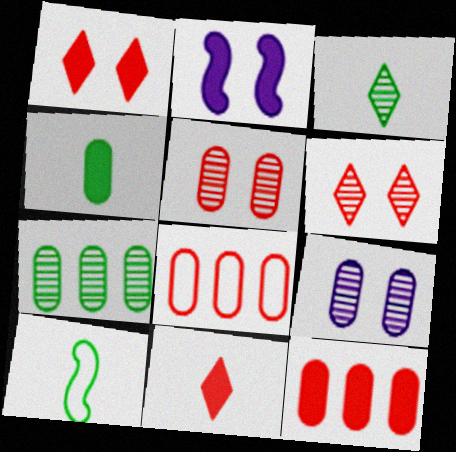[[2, 3, 8], 
[3, 4, 10], 
[4, 8, 9]]